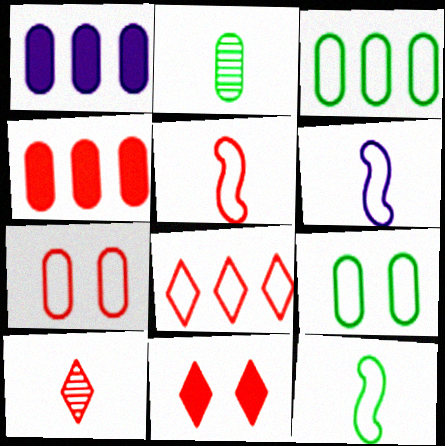[[1, 2, 7], 
[5, 6, 12], 
[5, 7, 8], 
[6, 8, 9], 
[8, 10, 11]]